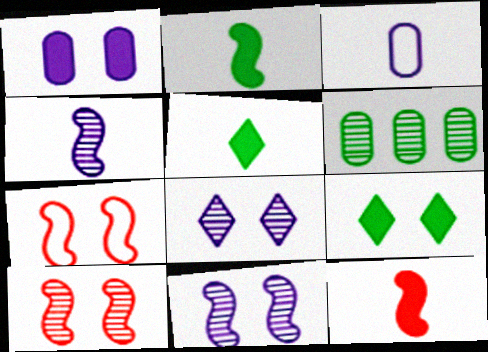[]